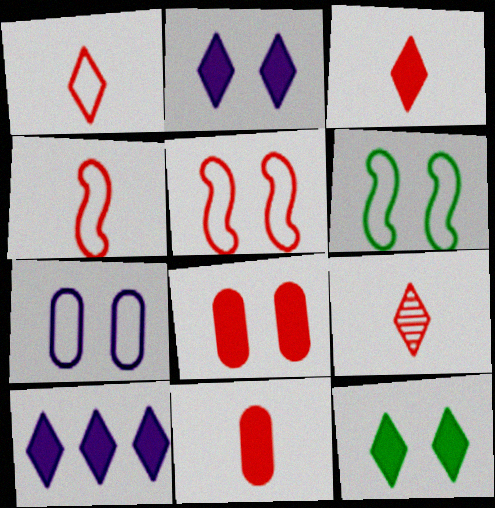[[1, 3, 9], 
[3, 10, 12], 
[4, 9, 11]]